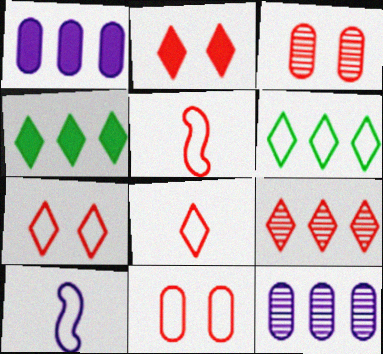[[2, 8, 9], 
[3, 4, 10], 
[6, 10, 11]]